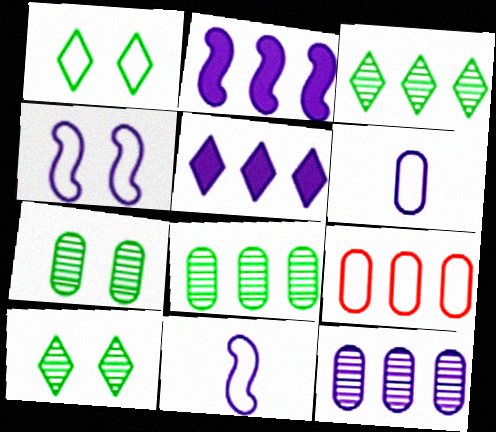[[1, 9, 11], 
[2, 3, 9]]